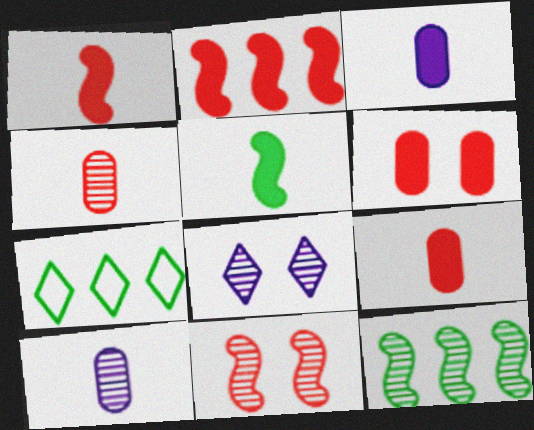[[3, 7, 11], 
[4, 8, 12]]